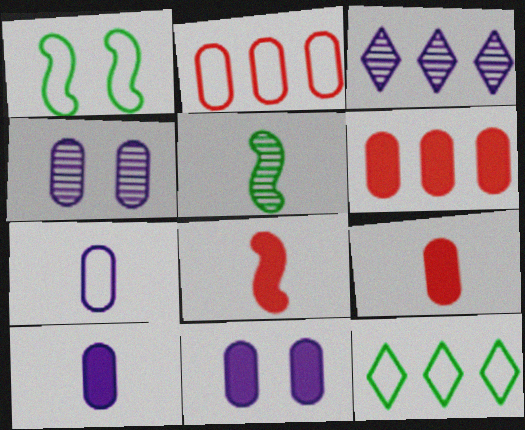[[1, 3, 9], 
[4, 8, 12]]